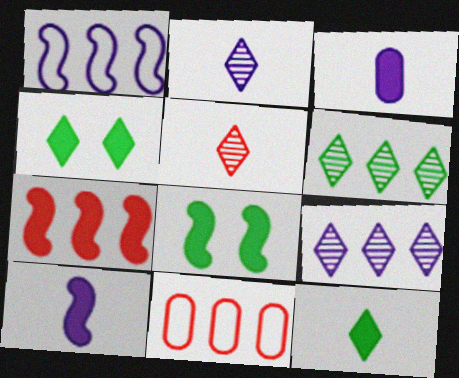[[2, 8, 11], 
[3, 4, 7], 
[7, 8, 10]]